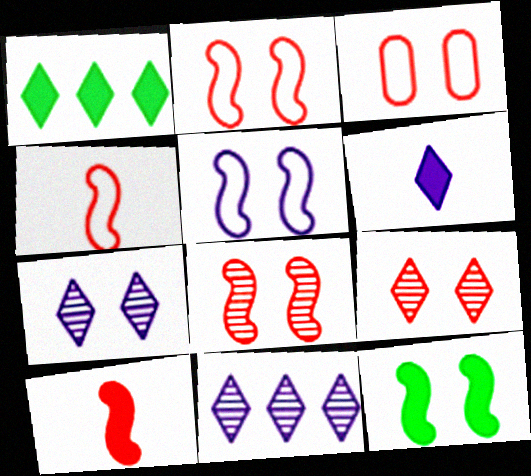[[3, 7, 12], 
[5, 8, 12]]